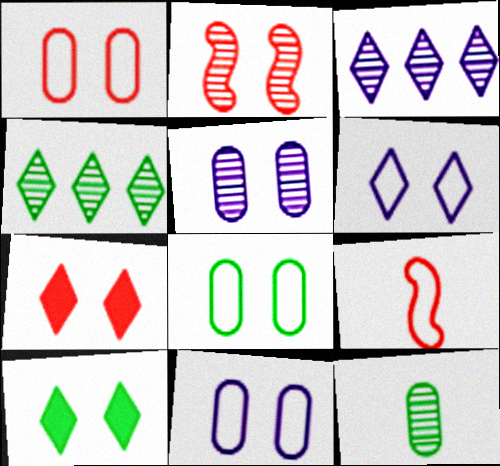[[1, 2, 7], 
[1, 8, 11], 
[2, 3, 12], 
[2, 10, 11]]